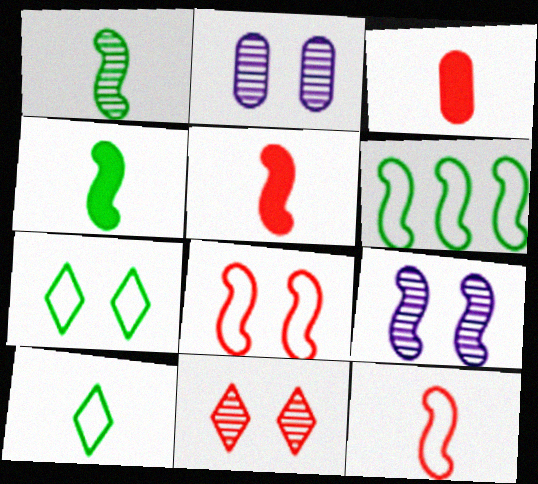[[5, 6, 9]]